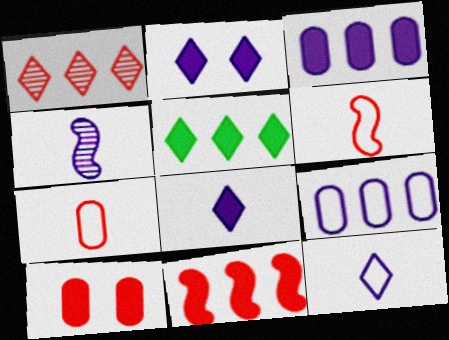[[1, 6, 10], 
[2, 4, 9], 
[3, 5, 11]]